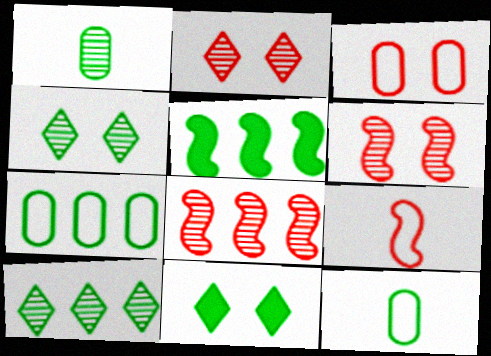[[4, 5, 12], 
[5, 7, 10]]